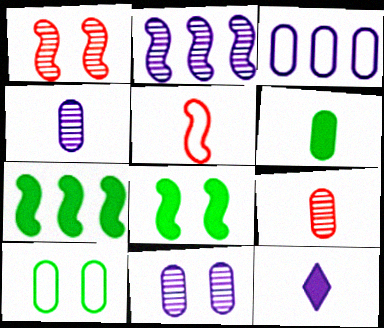[[2, 5, 8]]